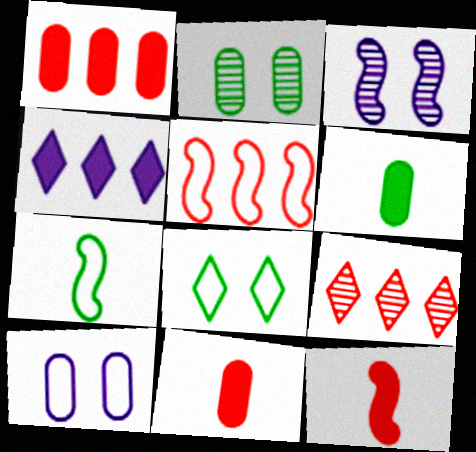[[1, 5, 9]]